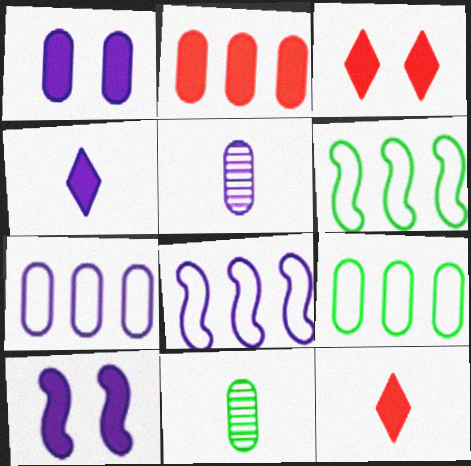[[1, 5, 7], 
[3, 5, 6], 
[3, 8, 11]]